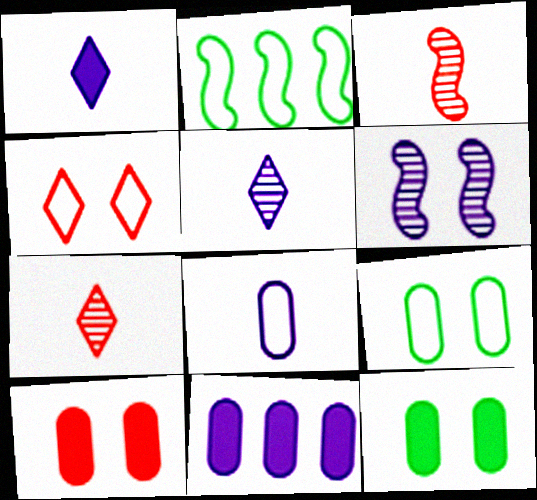[[2, 4, 8], 
[2, 5, 10], 
[4, 6, 12]]